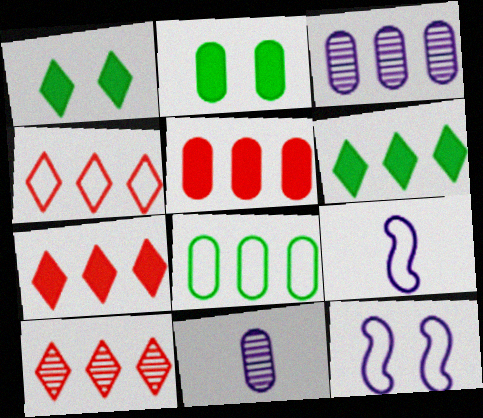[[2, 9, 10], 
[3, 5, 8], 
[4, 7, 10]]